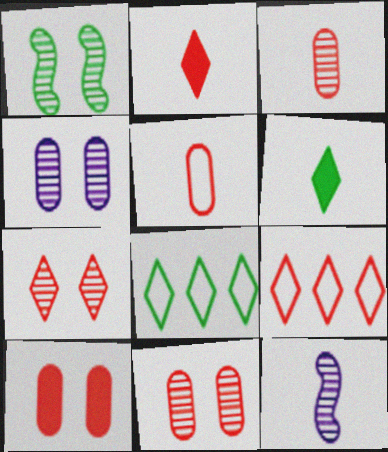[[1, 4, 7], 
[2, 7, 9], 
[5, 6, 12], 
[8, 10, 12]]